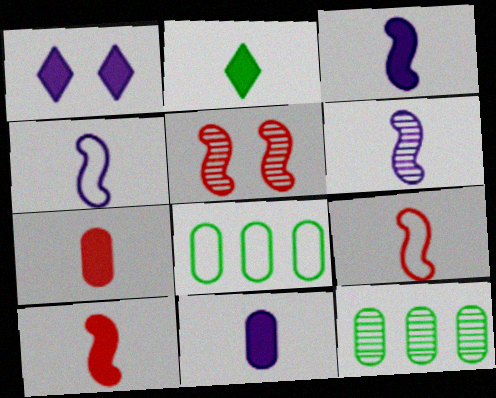[[1, 9, 12], 
[2, 3, 7], 
[2, 10, 11], 
[3, 4, 6]]